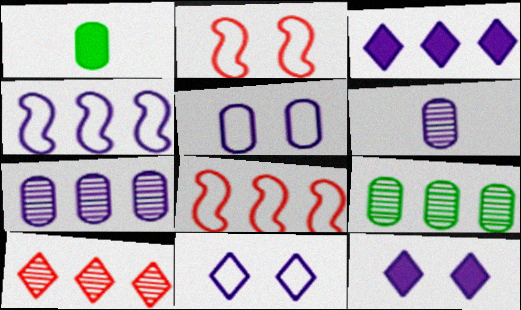[[3, 4, 7], 
[3, 8, 9], 
[4, 6, 12]]